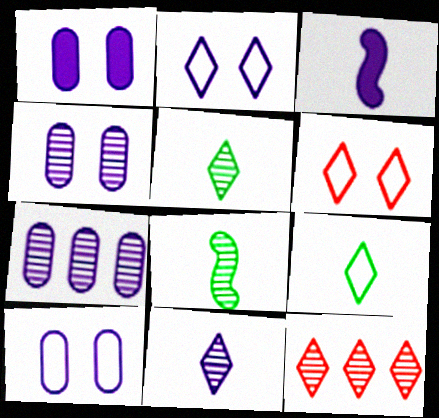[[1, 4, 10], 
[2, 3, 7], 
[4, 8, 12]]